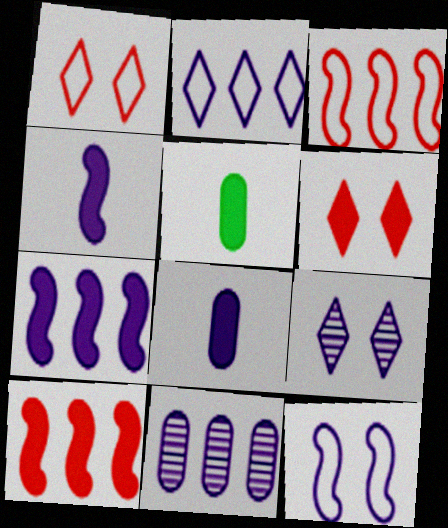[[2, 7, 11], 
[3, 5, 9], 
[5, 6, 7]]